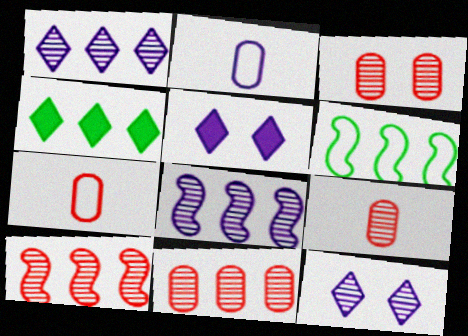[[2, 5, 8], 
[3, 9, 11], 
[5, 6, 9]]